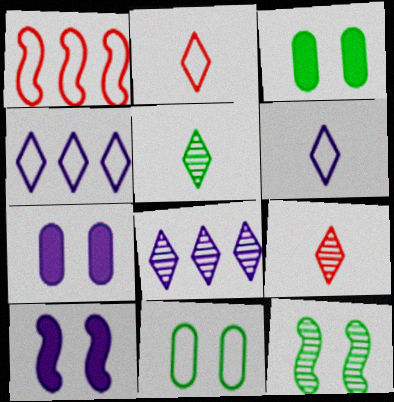[[1, 5, 7], 
[1, 6, 11]]